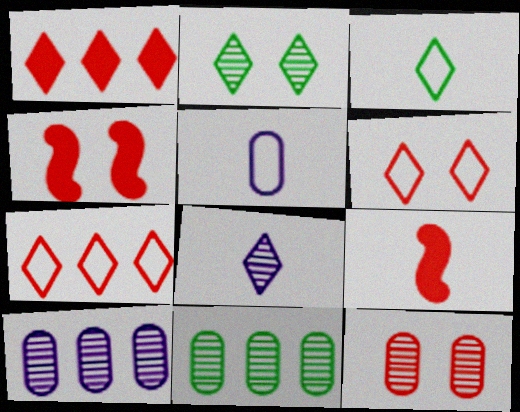[[3, 4, 10], 
[4, 6, 12], 
[7, 9, 12]]